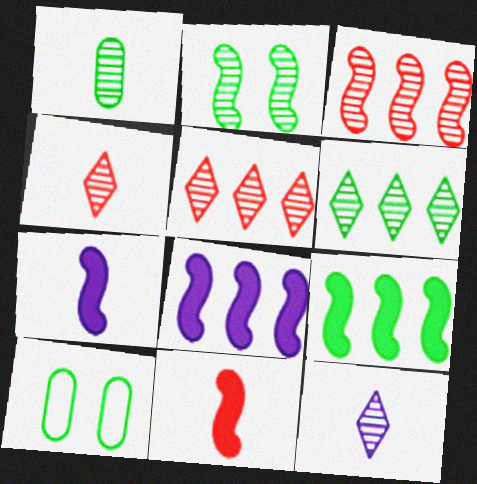[[1, 2, 6], 
[4, 8, 10], 
[5, 7, 10]]